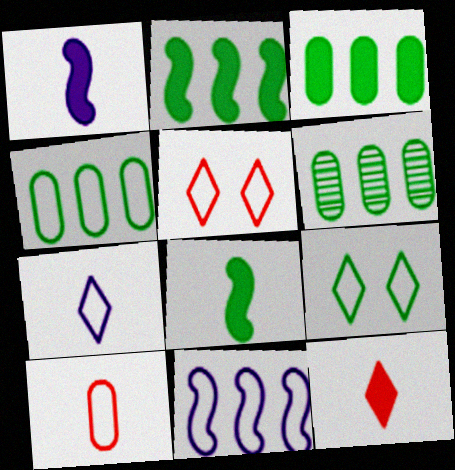[[1, 5, 6], 
[3, 4, 6], 
[6, 8, 9], 
[9, 10, 11]]